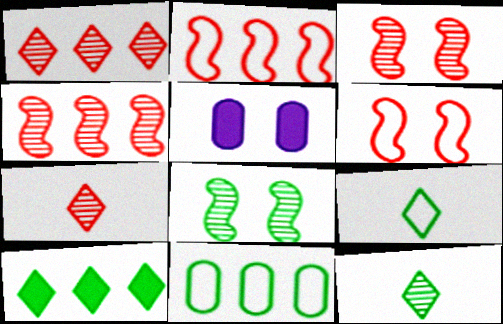[[2, 5, 12], 
[4, 5, 9]]